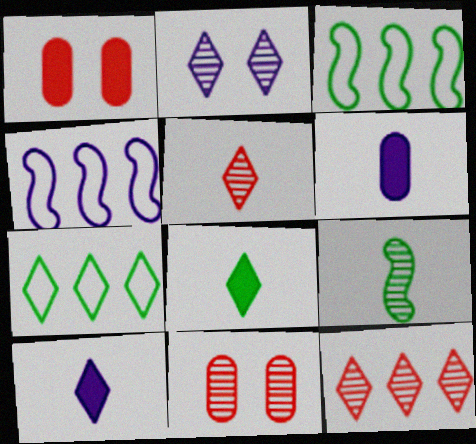[[2, 4, 6], 
[3, 10, 11], 
[4, 8, 11]]